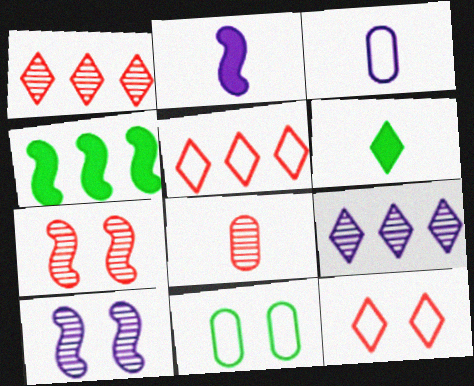[[1, 2, 11], 
[1, 7, 8], 
[6, 9, 12]]